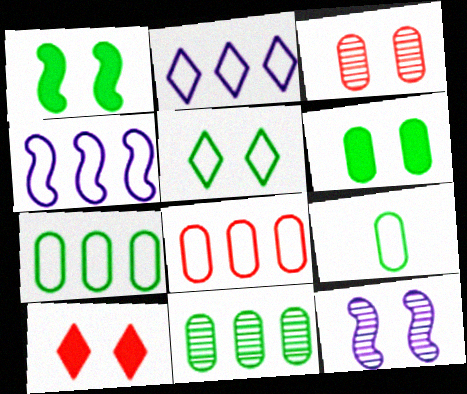[[6, 9, 11]]